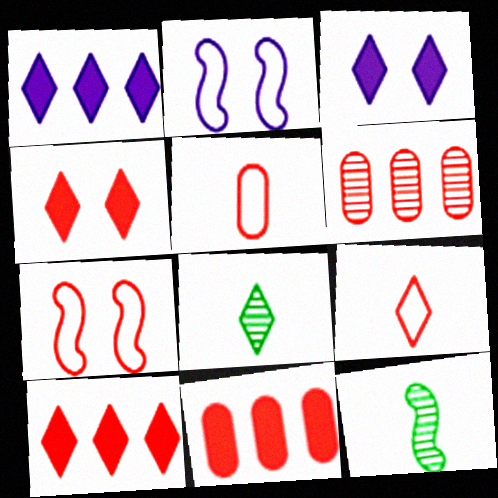[[2, 8, 11]]